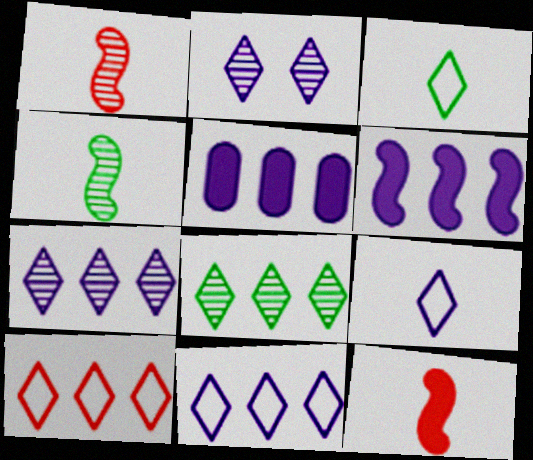[]